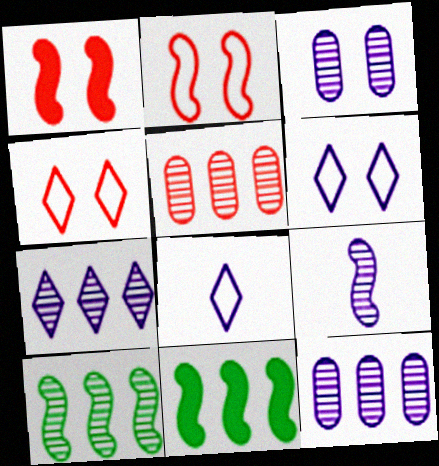[[2, 9, 11], 
[3, 7, 9], 
[5, 7, 10]]